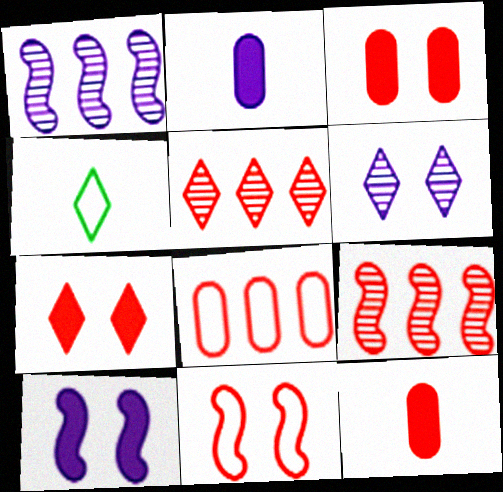[[1, 3, 4], 
[5, 11, 12]]